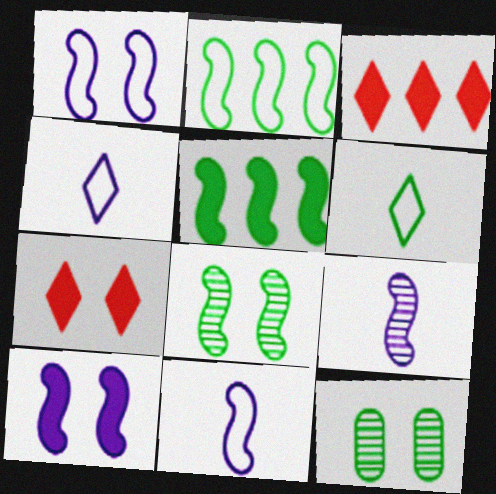[[1, 7, 12], 
[3, 11, 12], 
[5, 6, 12]]